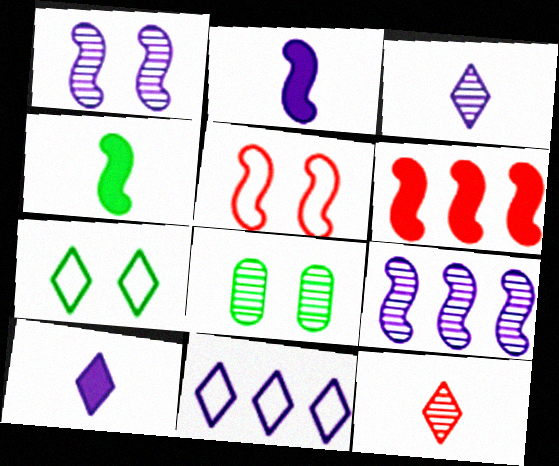[[4, 5, 9], 
[8, 9, 12]]